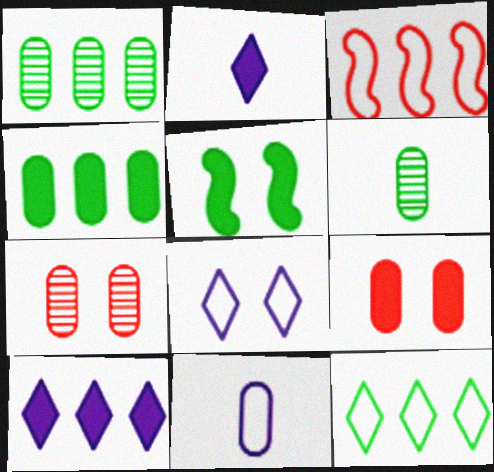[[1, 3, 10], 
[1, 9, 11], 
[4, 7, 11], 
[5, 6, 12], 
[5, 7, 8]]